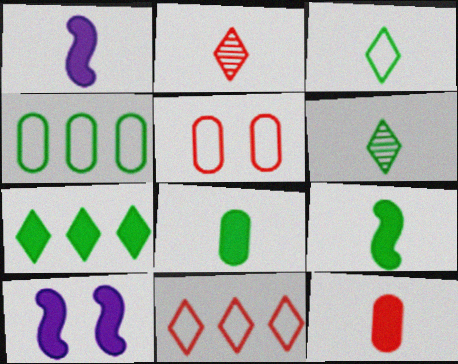[[2, 4, 10], 
[7, 10, 12]]